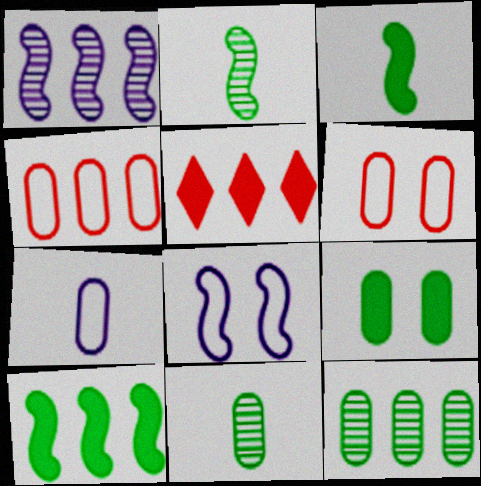[[5, 8, 11]]